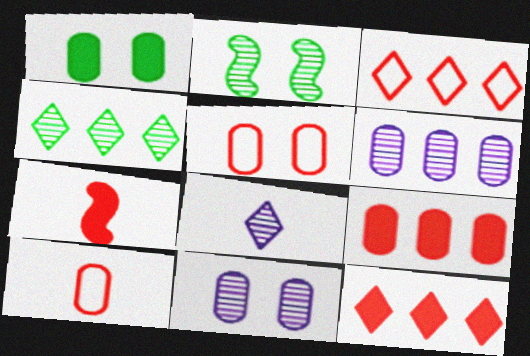[[1, 5, 11], 
[1, 6, 10]]